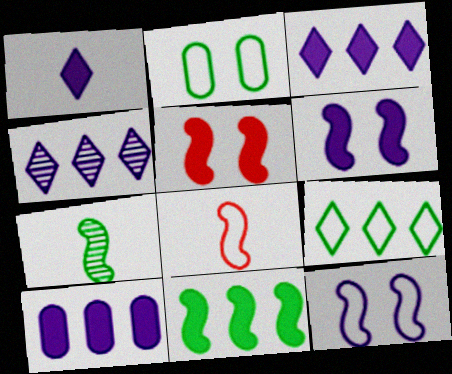[[1, 6, 10]]